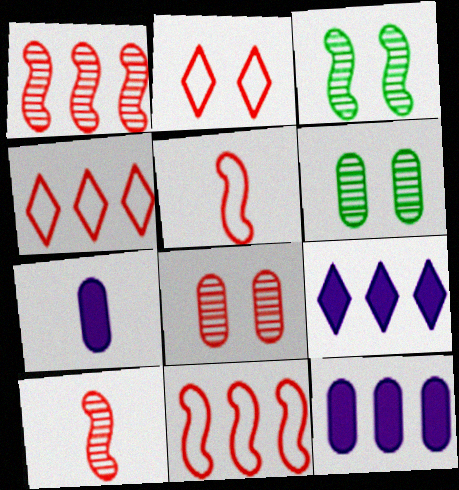[[3, 4, 7], 
[5, 6, 9]]